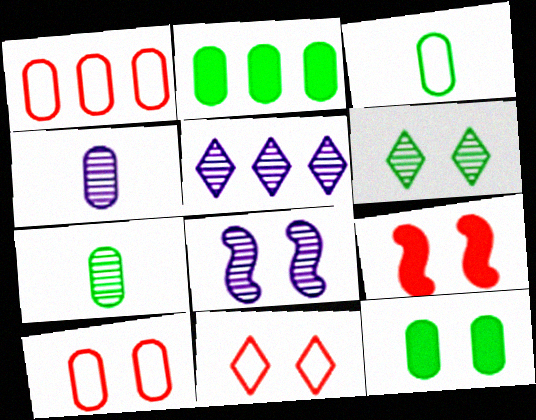[[1, 4, 12], 
[2, 4, 10], 
[3, 5, 9], 
[4, 5, 8], 
[8, 11, 12]]